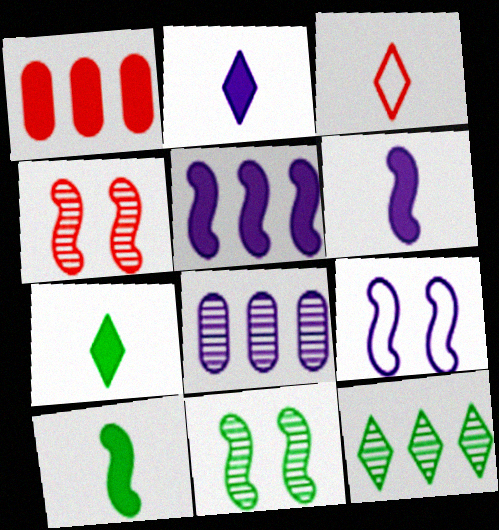[[1, 3, 4], 
[2, 8, 9]]